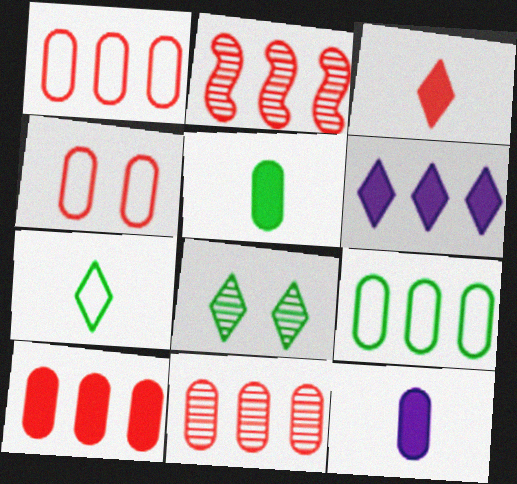[[1, 10, 11], 
[2, 3, 4], 
[2, 6, 9]]